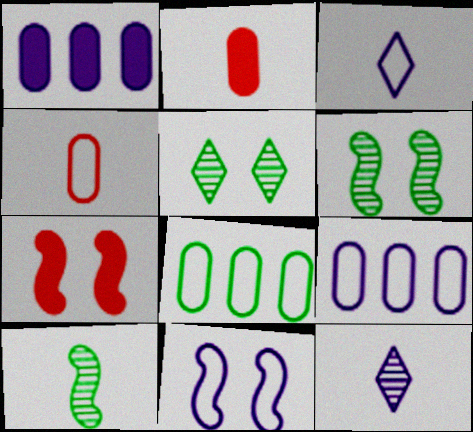[[1, 11, 12], 
[2, 3, 10], 
[3, 9, 11], 
[6, 7, 11], 
[7, 8, 12]]